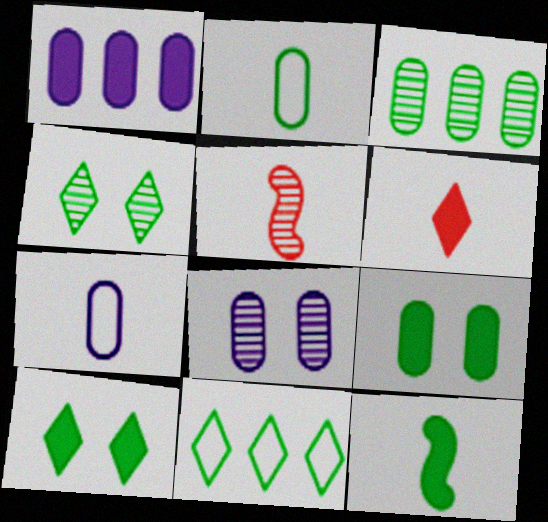[[1, 7, 8], 
[2, 3, 9]]